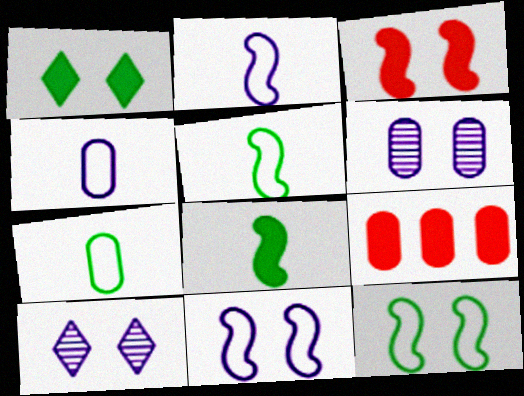[[5, 9, 10], 
[6, 7, 9]]